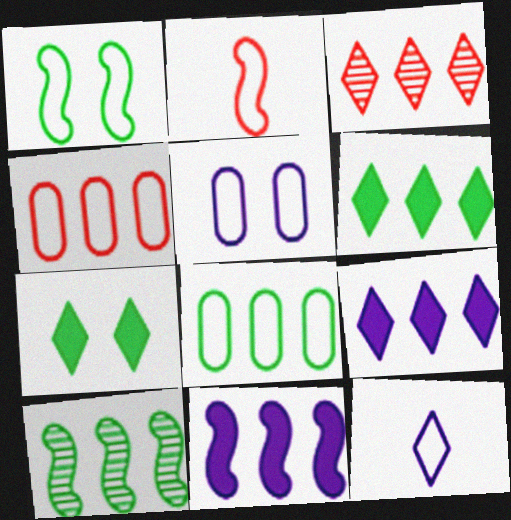[[1, 4, 12], 
[3, 7, 12], 
[3, 8, 11], 
[4, 9, 10], 
[6, 8, 10]]